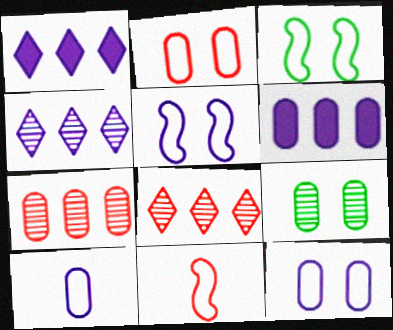[[1, 9, 11]]